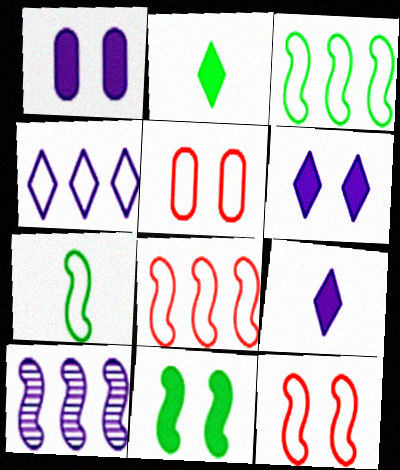[[2, 5, 10], 
[4, 5, 7]]